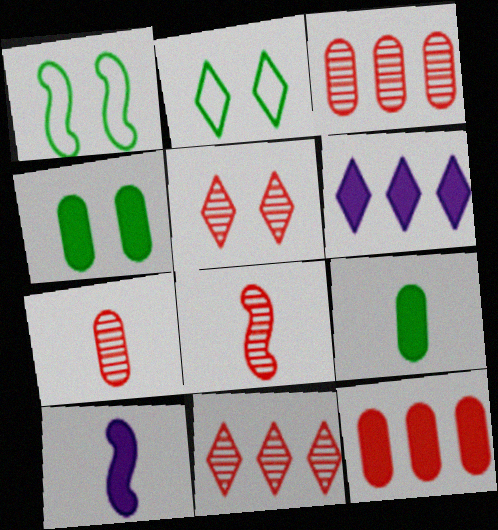[[1, 6, 7], 
[2, 3, 10], 
[3, 5, 8]]